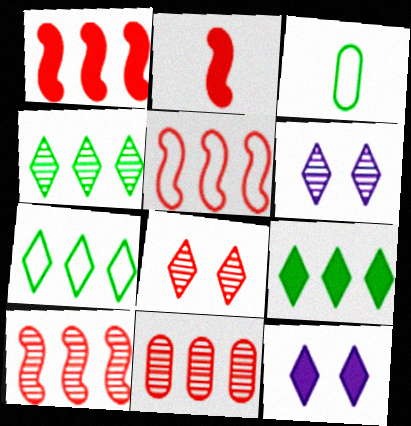[[1, 3, 6], 
[1, 5, 10], 
[3, 10, 12], 
[4, 7, 9]]